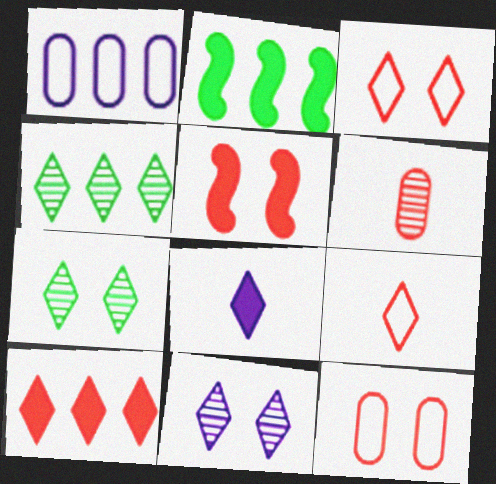[[3, 4, 8]]